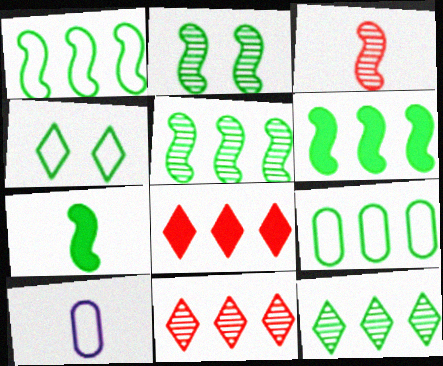[[1, 2, 7], 
[1, 5, 6], 
[2, 8, 10], 
[6, 9, 12]]